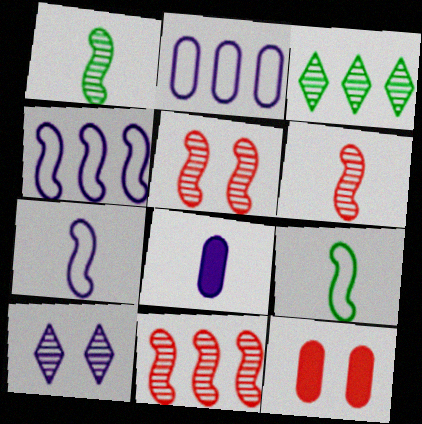[[3, 7, 12], 
[4, 8, 10], 
[5, 6, 11]]